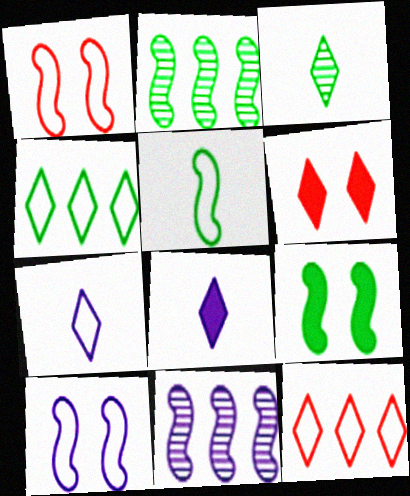[[2, 5, 9]]